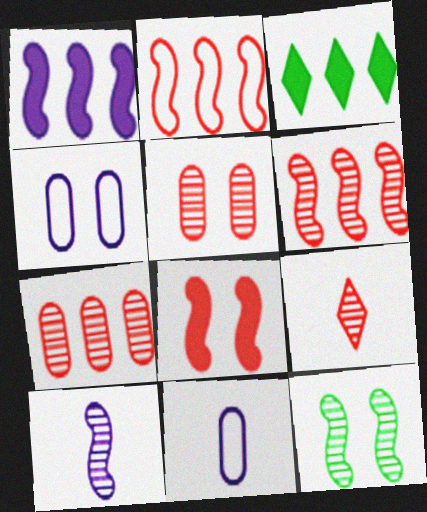[[5, 6, 9], 
[6, 10, 12]]